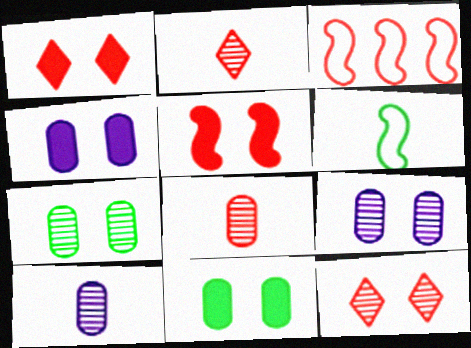[[1, 3, 8]]